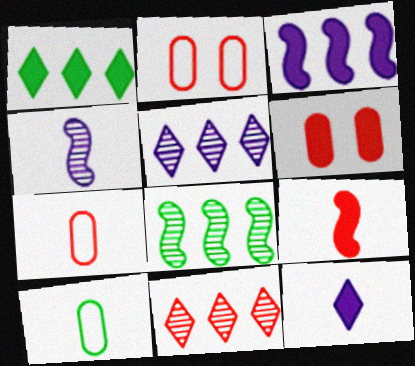[[1, 2, 4], 
[2, 8, 12], 
[2, 9, 11]]